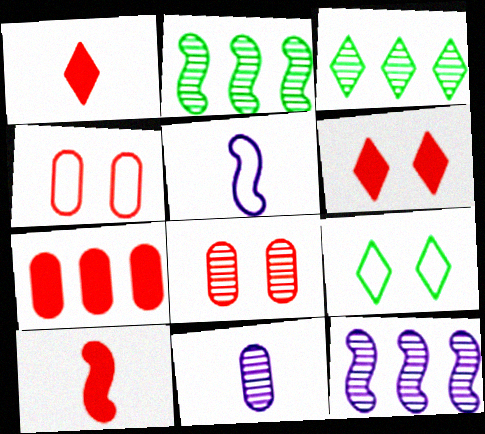[[6, 7, 10]]